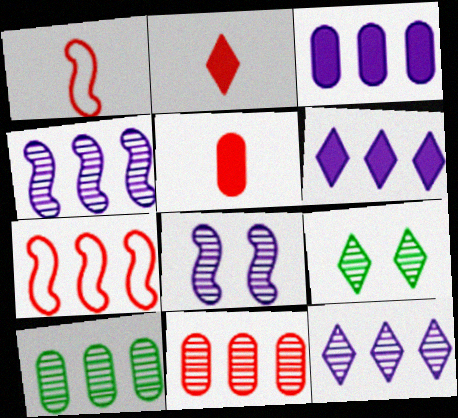[[1, 3, 9], 
[6, 7, 10]]